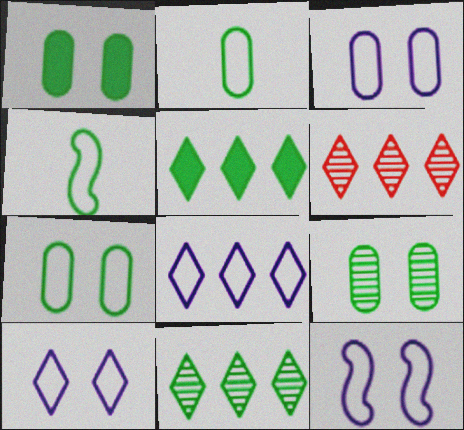[[1, 4, 11], 
[1, 7, 9], 
[3, 10, 12], 
[4, 5, 9], 
[5, 6, 8]]